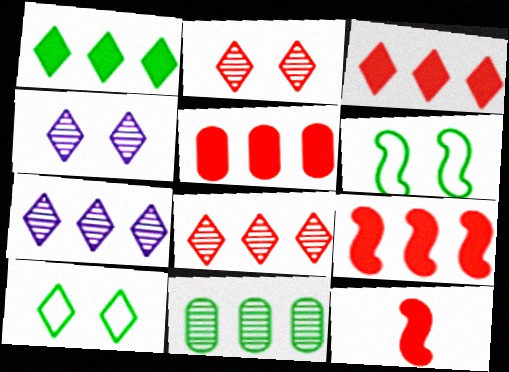[[3, 5, 9]]